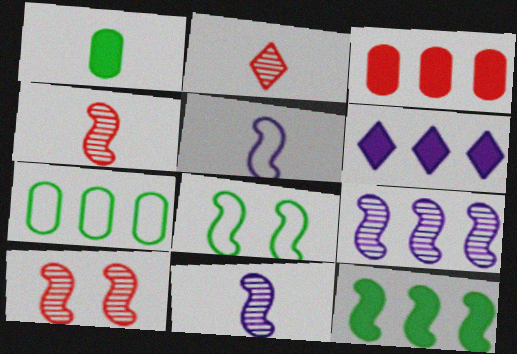[[1, 2, 5], 
[3, 6, 12], 
[5, 10, 12]]